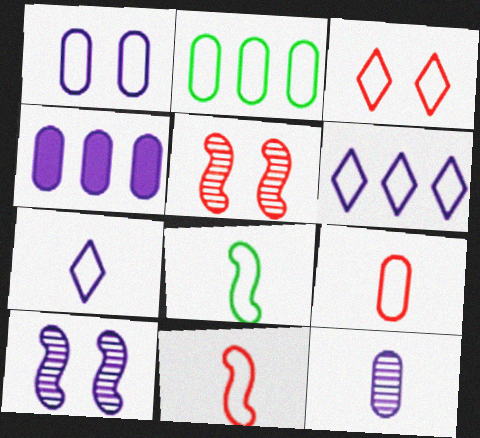[[1, 2, 9], 
[1, 4, 12], 
[4, 7, 10], 
[7, 8, 9]]